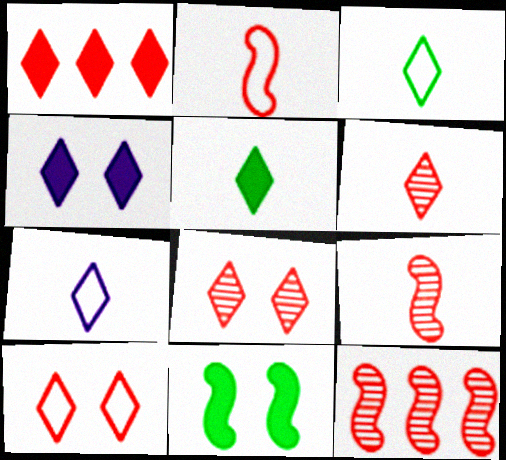[[1, 4, 5], 
[1, 6, 10], 
[5, 6, 7]]